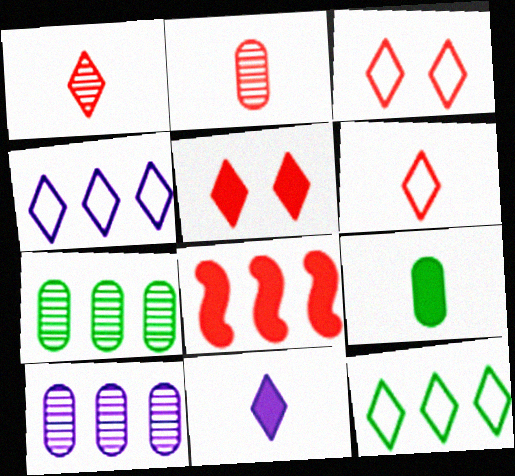[[2, 3, 8], 
[4, 7, 8], 
[8, 10, 12]]